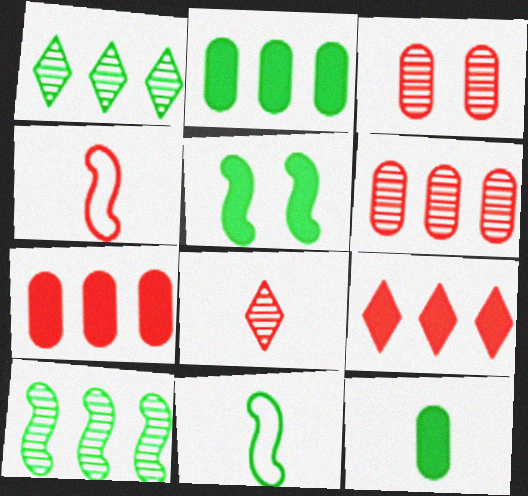[[3, 4, 9], 
[5, 10, 11]]